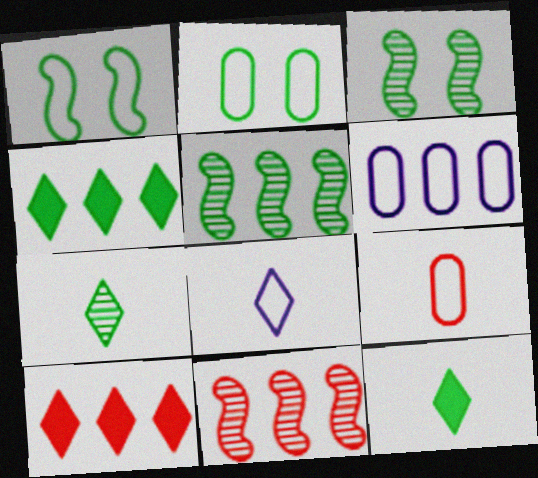[[2, 5, 12], 
[2, 6, 9], 
[4, 6, 11], 
[5, 6, 10]]